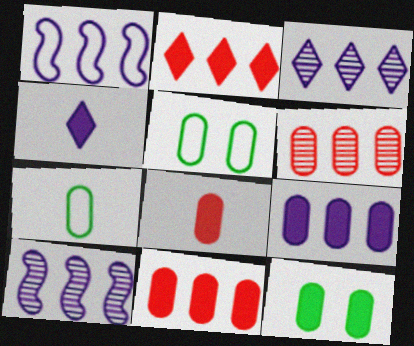[[1, 3, 9], 
[8, 9, 12]]